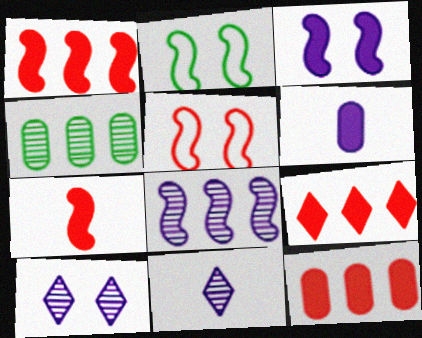[[1, 9, 12], 
[2, 7, 8], 
[2, 11, 12]]